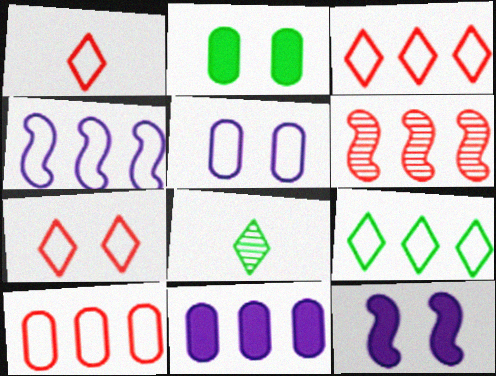[[1, 3, 7], 
[4, 9, 10], 
[6, 9, 11], 
[8, 10, 12]]